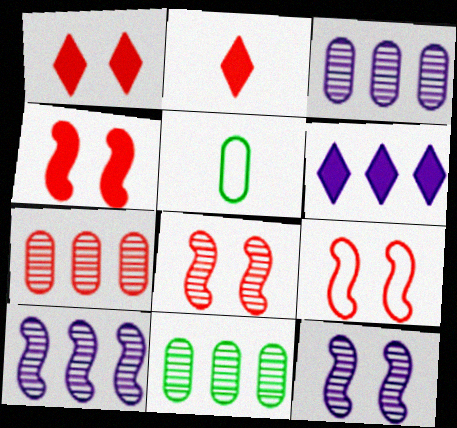[[1, 5, 10], 
[2, 7, 9], 
[3, 7, 11], 
[4, 8, 9], 
[5, 6, 8]]